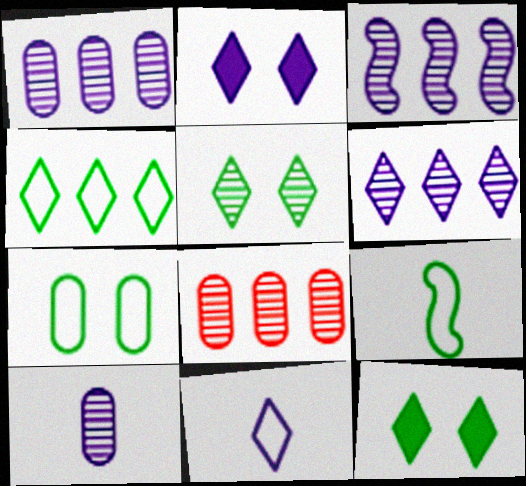[[1, 3, 6], 
[2, 6, 11], 
[2, 8, 9], 
[4, 7, 9]]